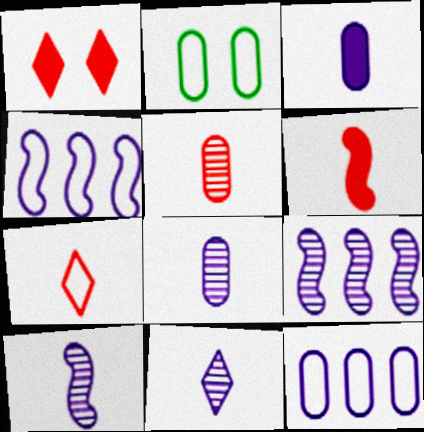[[2, 4, 7], 
[5, 6, 7], 
[8, 10, 11]]